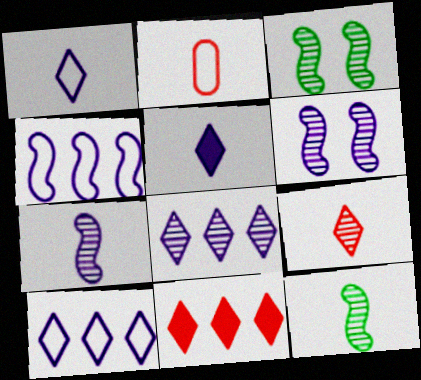[[2, 5, 12]]